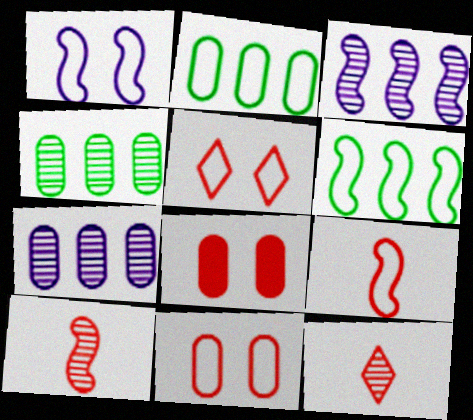[[1, 6, 9]]